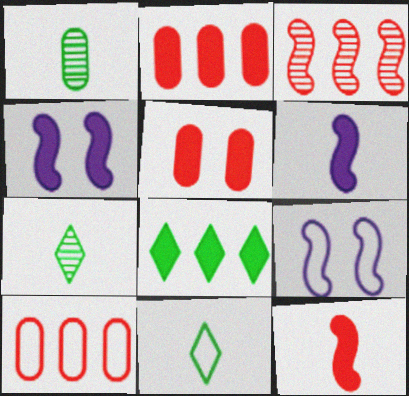[[2, 7, 9], 
[4, 7, 10], 
[5, 6, 8], 
[9, 10, 11]]